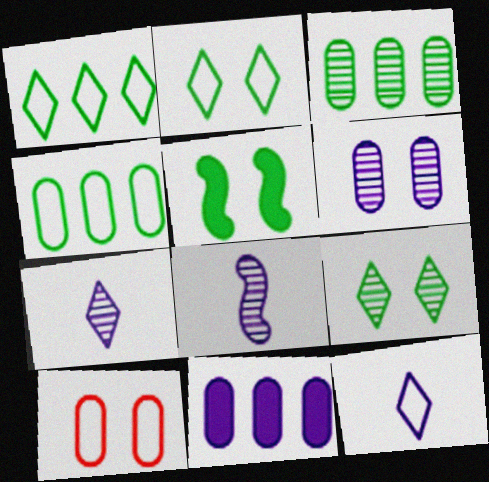[]